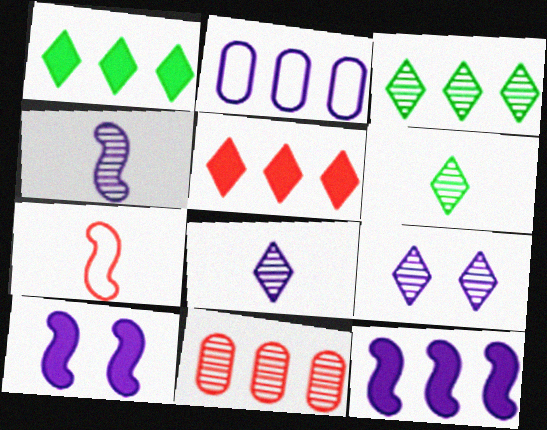[[2, 8, 10]]